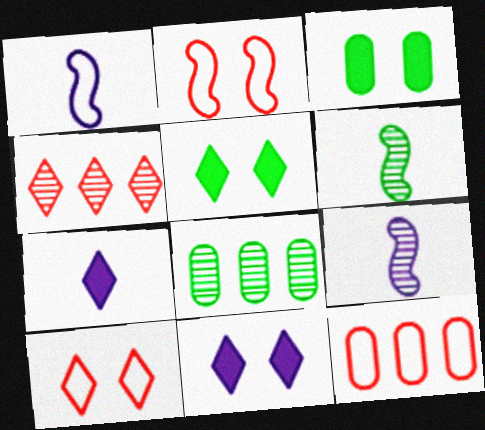[[1, 3, 4], 
[2, 7, 8], 
[5, 9, 12], 
[6, 11, 12]]